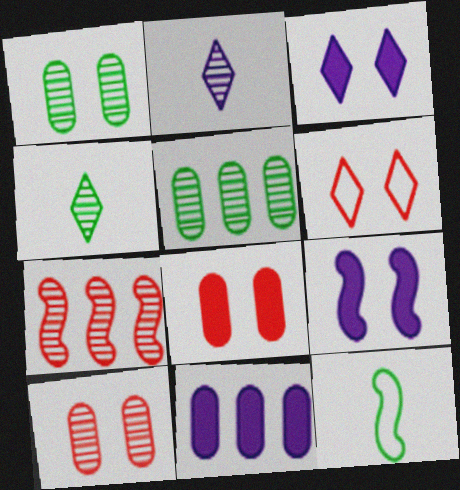[[1, 2, 7], 
[1, 6, 9], 
[7, 9, 12]]